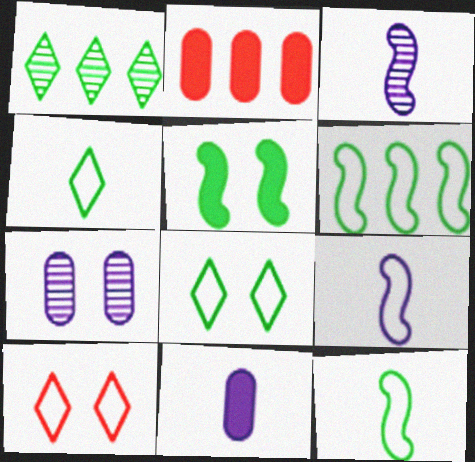[[2, 3, 8], 
[5, 7, 10]]